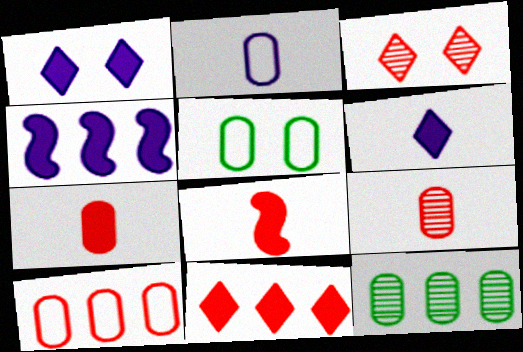[[2, 5, 10], 
[3, 8, 10]]